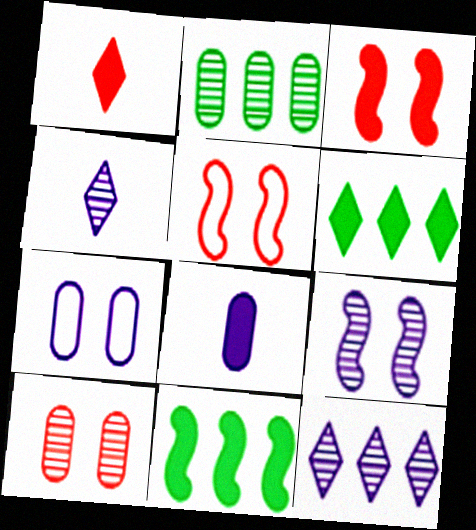[[3, 6, 8]]